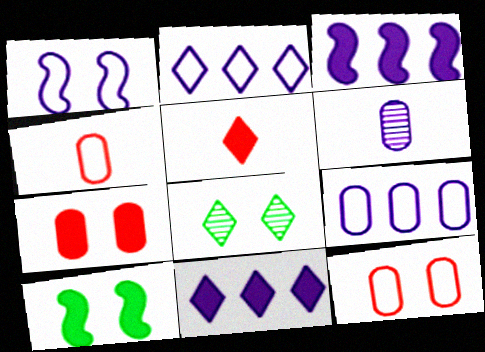[[1, 6, 11], 
[1, 7, 8], 
[2, 5, 8], 
[3, 4, 8]]